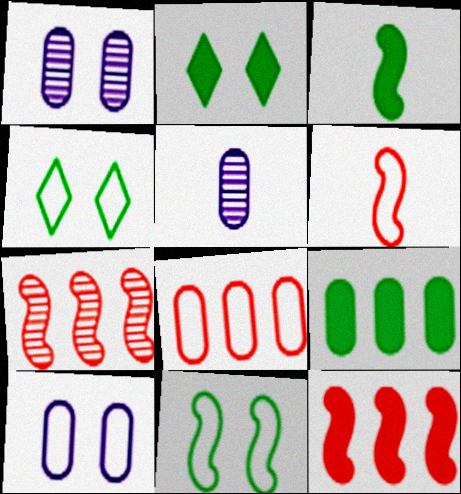[[2, 3, 9], 
[4, 5, 12]]